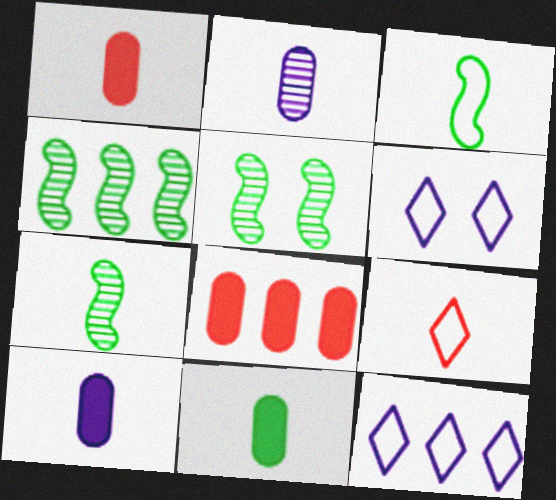[[1, 4, 6], 
[1, 5, 12], 
[1, 10, 11], 
[4, 5, 7], 
[4, 8, 12], 
[6, 7, 8], 
[7, 9, 10]]